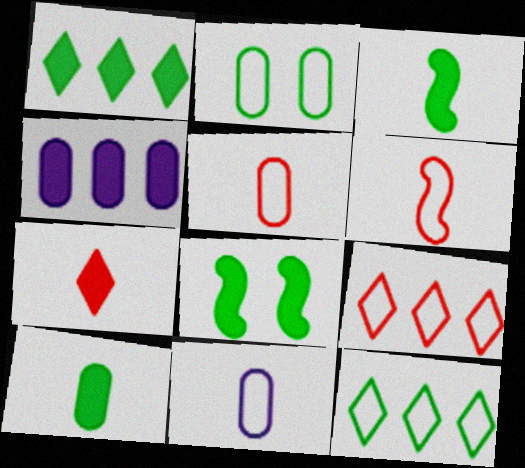[[1, 8, 10], 
[4, 7, 8]]